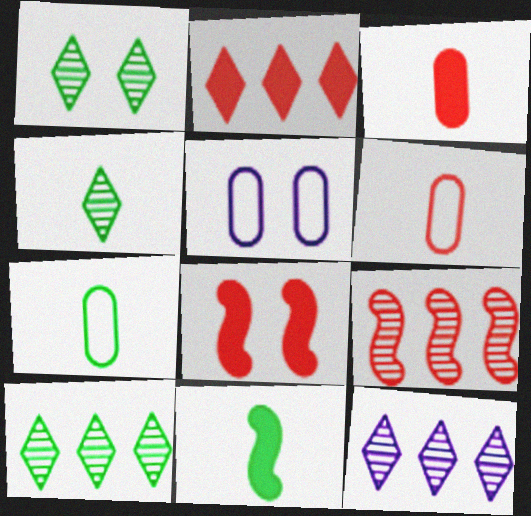[[1, 4, 10], 
[1, 5, 8], 
[2, 3, 8], 
[4, 7, 11], 
[7, 8, 12]]